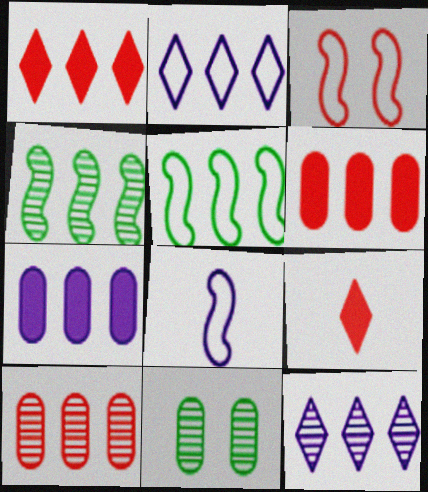[[1, 8, 11], 
[2, 4, 6], 
[3, 5, 8], 
[3, 9, 10], 
[4, 10, 12], 
[5, 6, 12]]